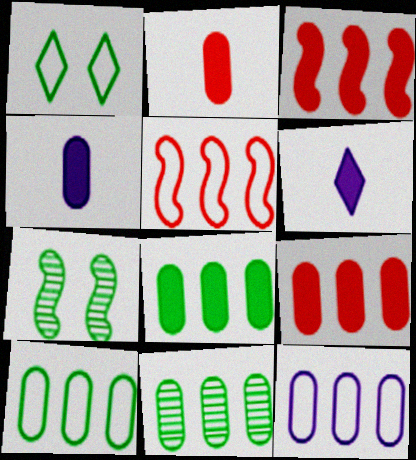[[8, 10, 11], 
[9, 11, 12]]